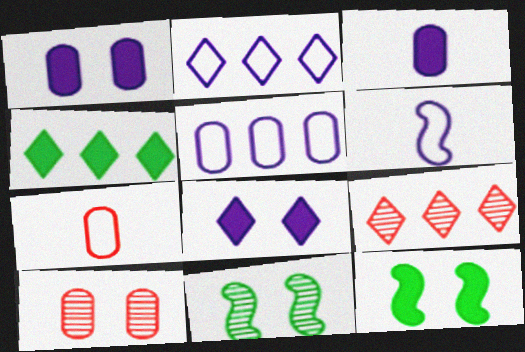[[2, 4, 9], 
[4, 6, 10]]